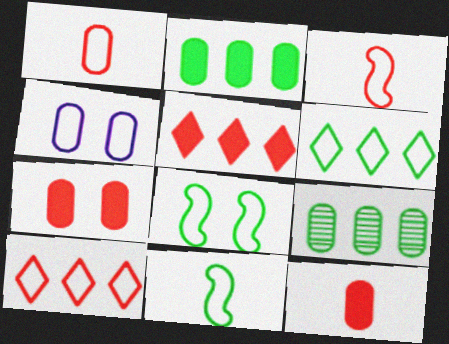[[3, 4, 6], 
[4, 9, 12], 
[4, 10, 11]]